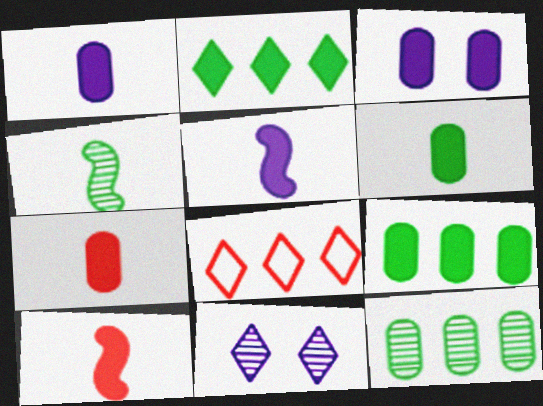[[1, 6, 7], 
[2, 3, 10], 
[3, 4, 8], 
[3, 7, 9]]